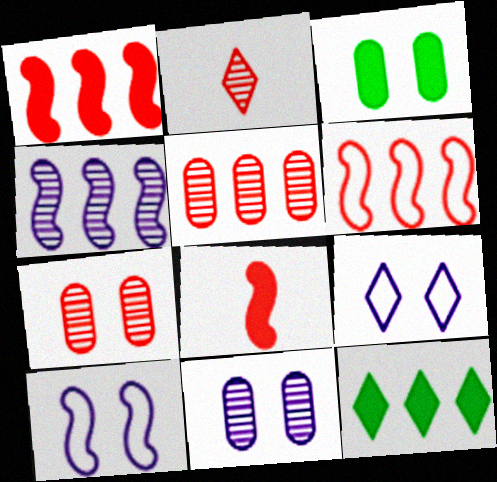[[2, 9, 12]]